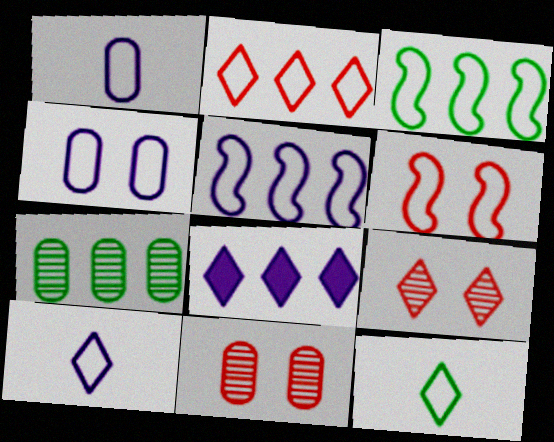[[4, 5, 10], 
[8, 9, 12]]